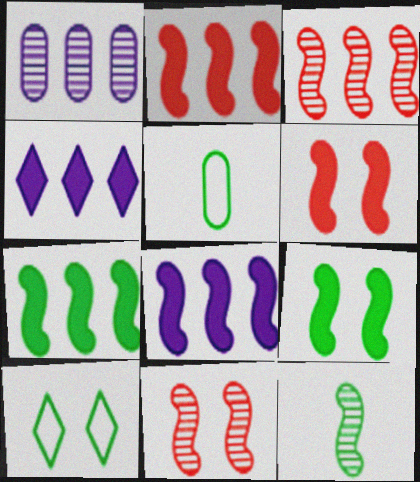[[2, 7, 8], 
[4, 5, 11]]